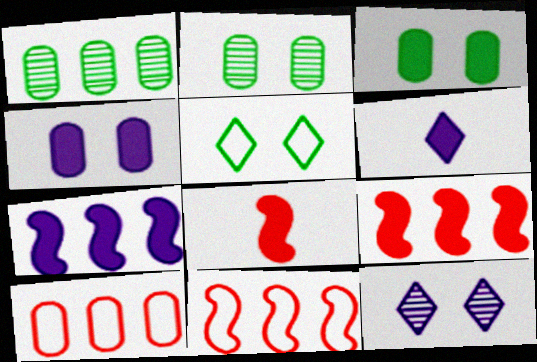[[2, 6, 11], 
[3, 6, 9], 
[4, 6, 7]]